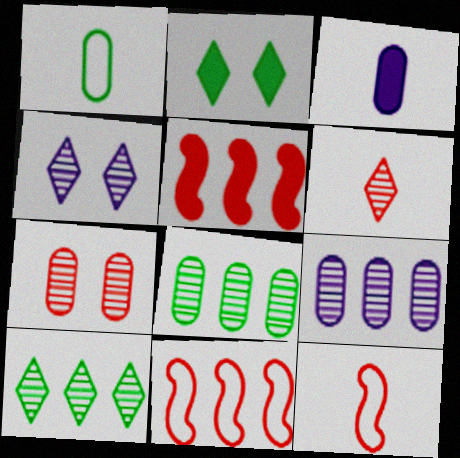[[1, 4, 5], 
[2, 3, 5], 
[2, 9, 12], 
[4, 6, 10]]